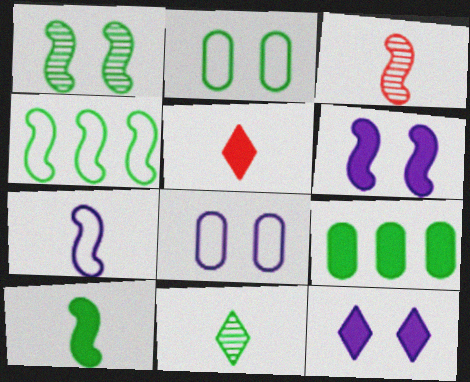[[1, 4, 10], 
[3, 4, 6], 
[3, 7, 10], 
[5, 6, 9]]